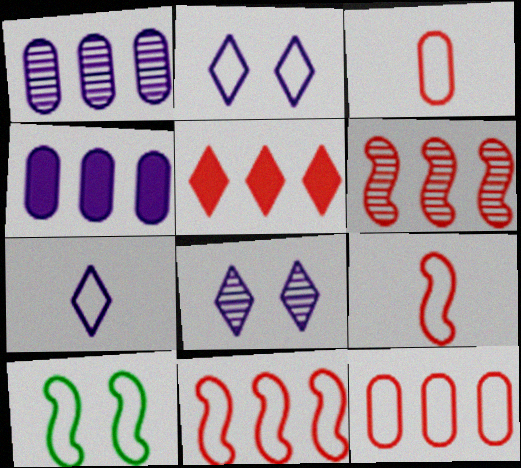[[5, 6, 12], 
[7, 10, 12]]